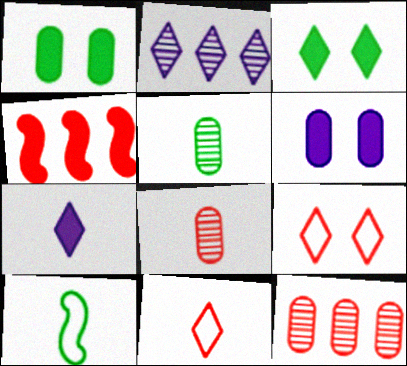[[1, 4, 7], 
[2, 3, 11], 
[4, 8, 9], 
[7, 8, 10]]